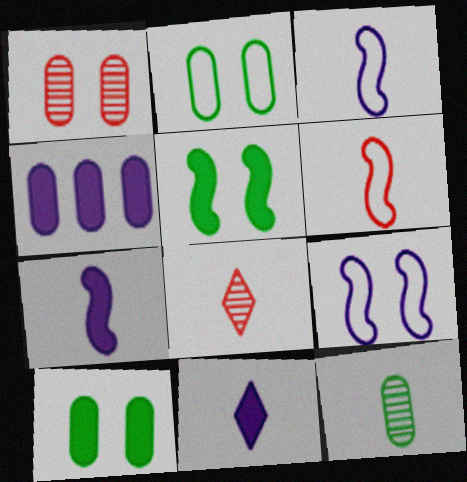[[6, 11, 12]]